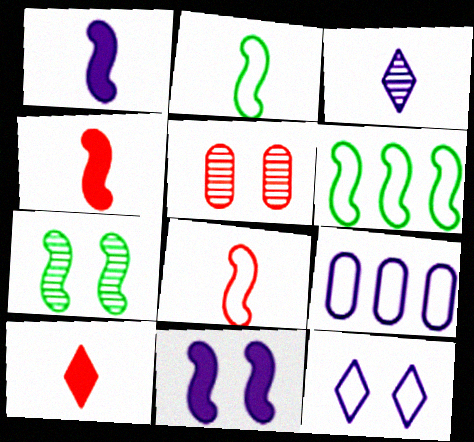[[3, 9, 11], 
[7, 9, 10]]